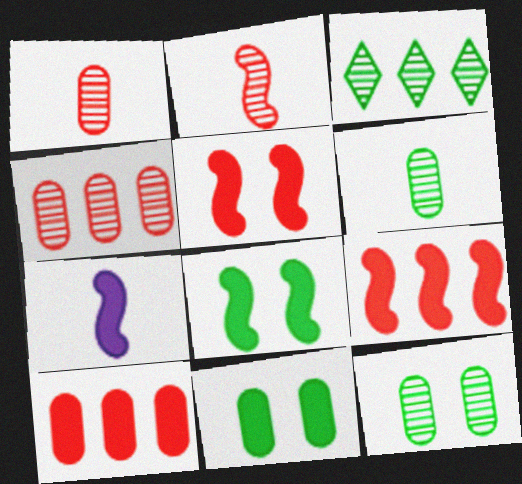[[7, 8, 9]]